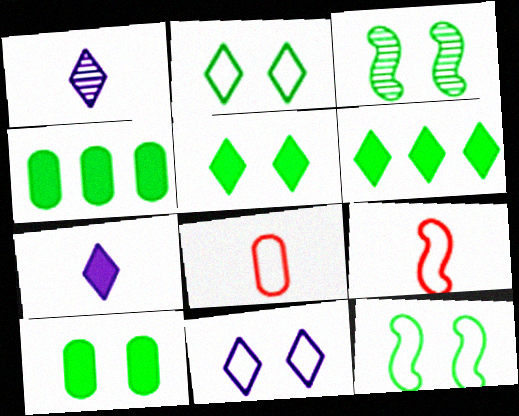[[2, 3, 10]]